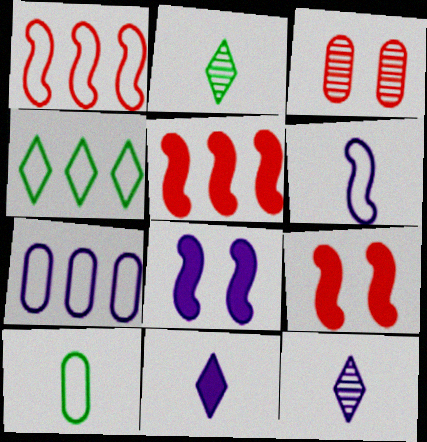[[1, 4, 7], 
[2, 7, 9], 
[7, 8, 12]]